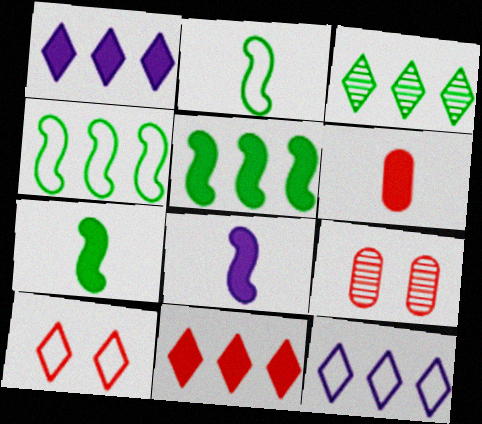[[1, 2, 9], 
[3, 11, 12], 
[7, 9, 12]]